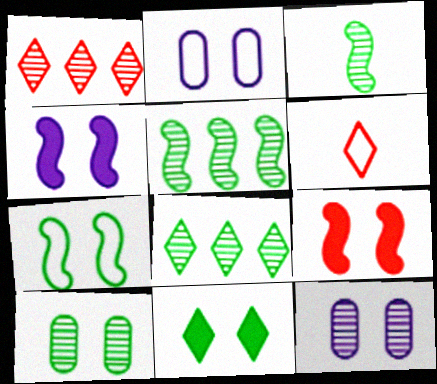[[1, 3, 12], 
[3, 8, 10], 
[7, 10, 11]]